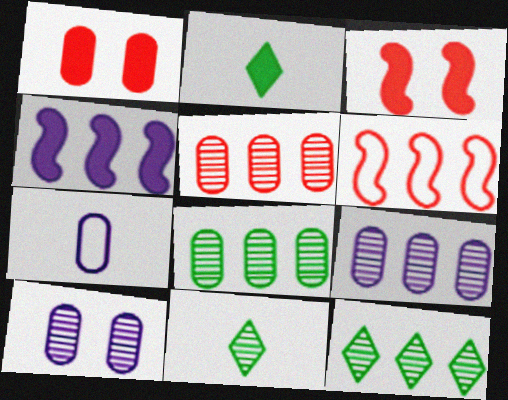[[1, 2, 4], 
[1, 7, 8], 
[2, 6, 10], 
[3, 7, 12], 
[5, 8, 9]]